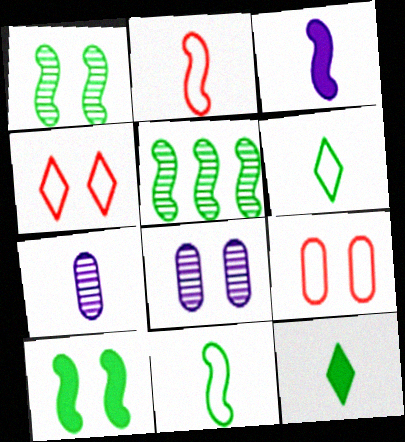[[2, 7, 12], 
[4, 8, 10], 
[5, 10, 11]]